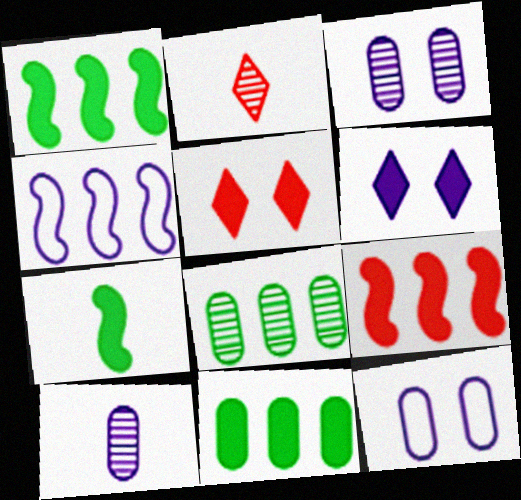[[1, 2, 12], 
[4, 6, 10]]